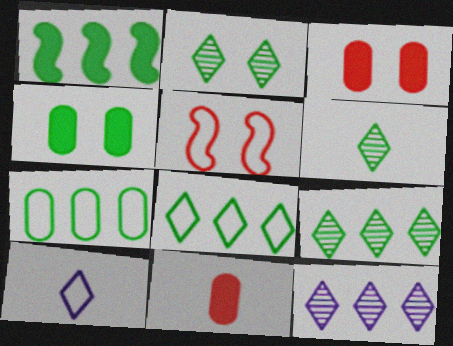[[1, 7, 9], 
[2, 6, 9], 
[5, 7, 10]]